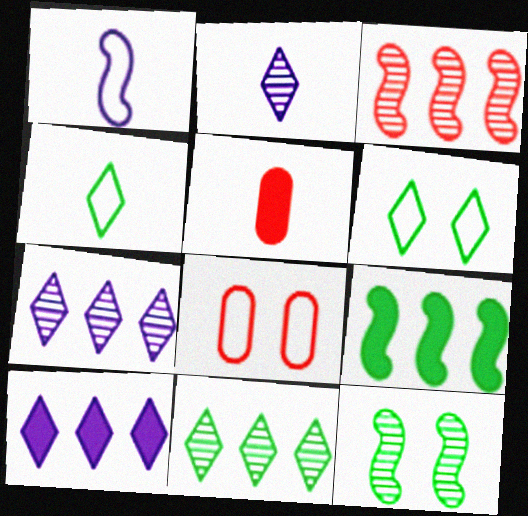[[2, 8, 9]]